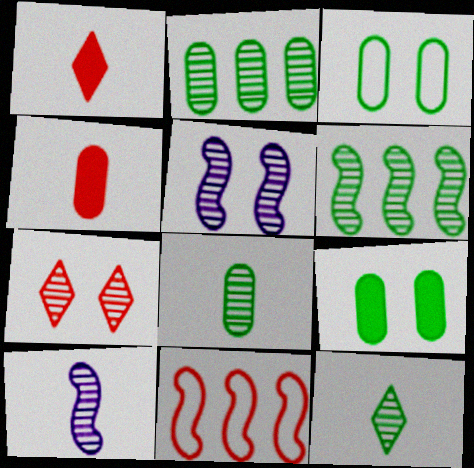[[2, 7, 10], 
[4, 7, 11]]